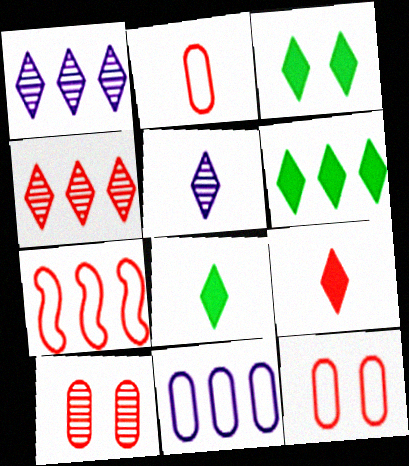[[3, 6, 8], 
[7, 9, 10]]